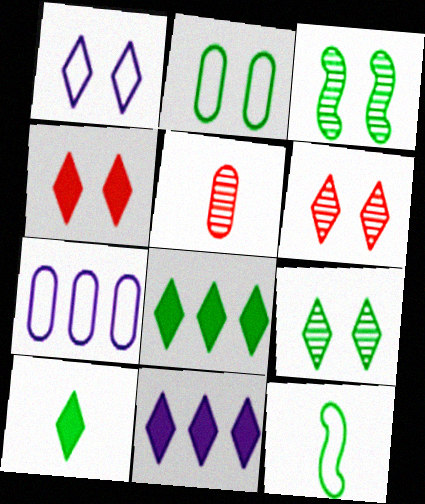[[1, 4, 9], 
[4, 10, 11]]